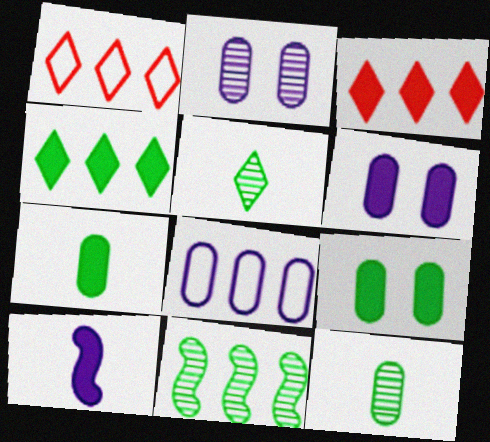[[3, 8, 11], 
[3, 9, 10]]